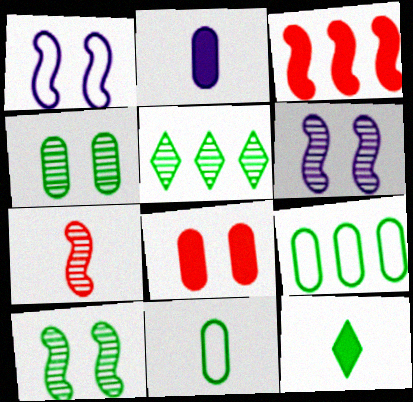[[9, 10, 12]]